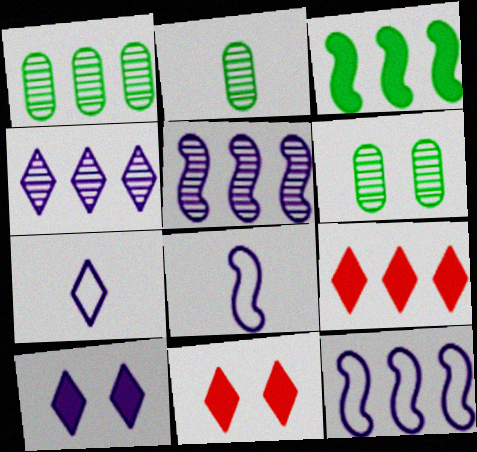[[1, 2, 6], 
[1, 8, 11], 
[1, 9, 12], 
[2, 11, 12], 
[4, 7, 10], 
[6, 8, 9]]